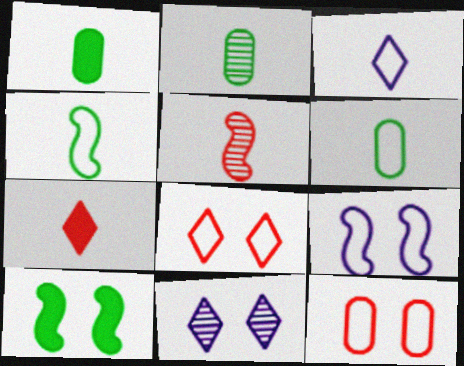[[1, 2, 6], 
[1, 3, 5], 
[10, 11, 12]]